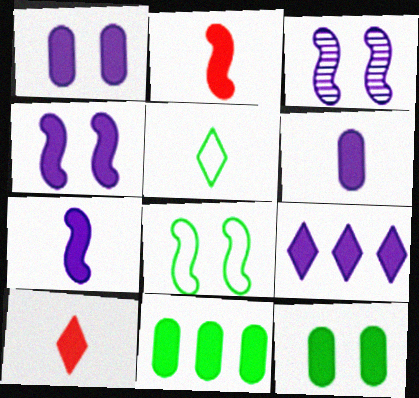[[1, 7, 9], 
[2, 9, 12], 
[4, 6, 9], 
[4, 10, 11]]